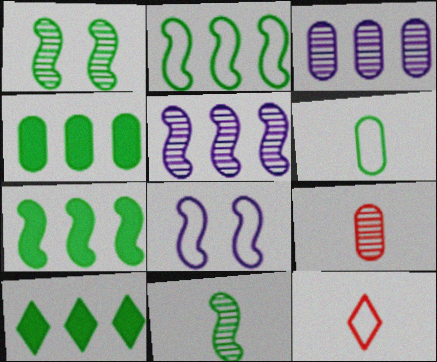[[1, 6, 10], 
[4, 7, 10], 
[8, 9, 10]]